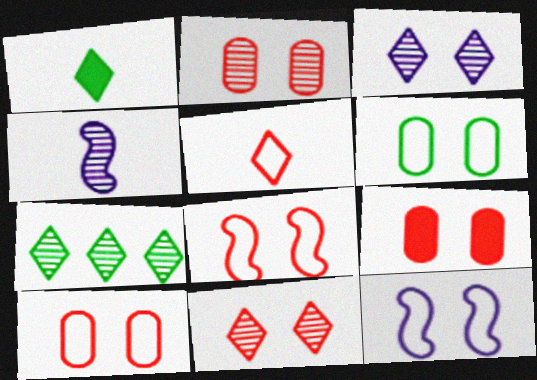[[2, 4, 7], 
[2, 9, 10], 
[8, 9, 11]]